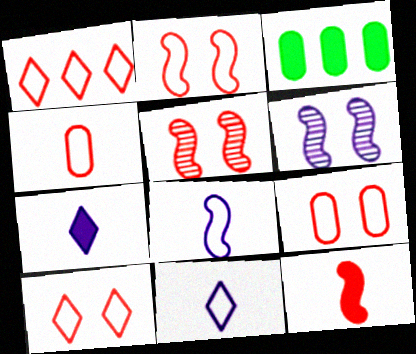[[1, 2, 4], 
[2, 9, 10], 
[3, 5, 11]]